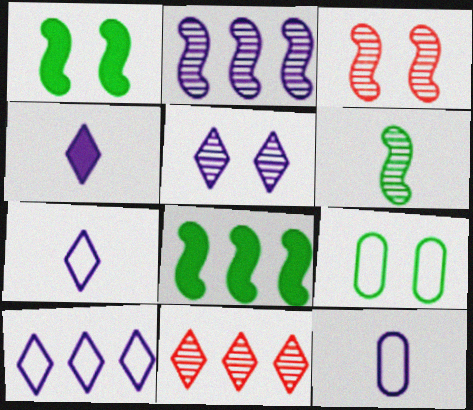[[1, 11, 12], 
[2, 3, 6], 
[4, 5, 10]]